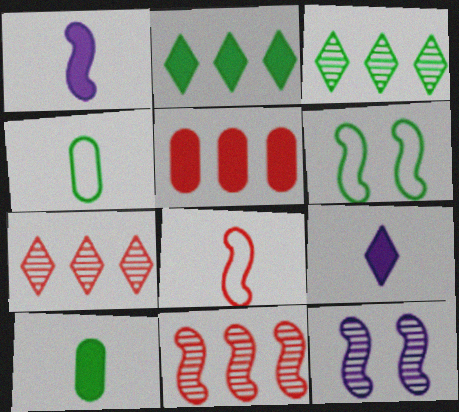[[1, 6, 11], 
[3, 6, 10]]